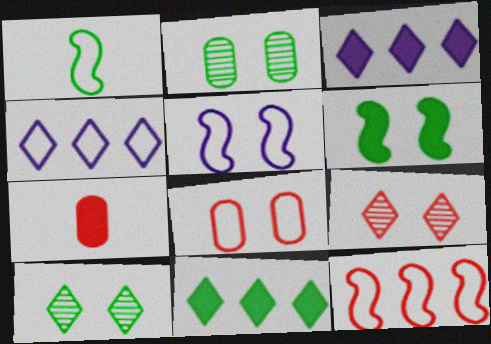[[1, 2, 11], 
[1, 4, 8], 
[1, 5, 12], 
[3, 6, 7], 
[7, 9, 12]]